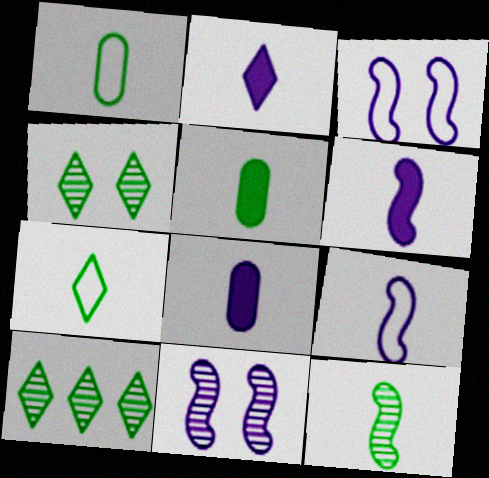[[2, 6, 8], 
[5, 7, 12]]